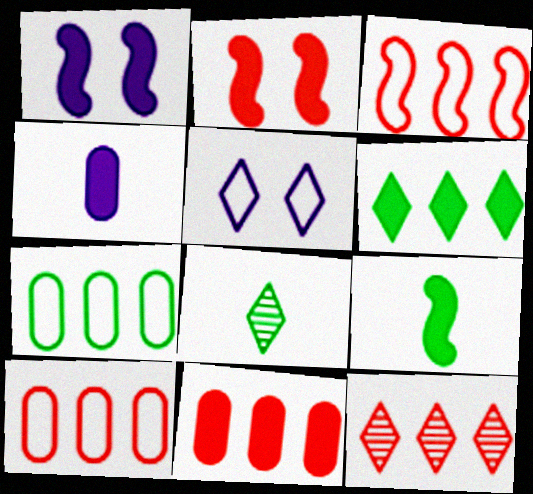[[1, 8, 10], 
[2, 4, 6], 
[3, 11, 12]]